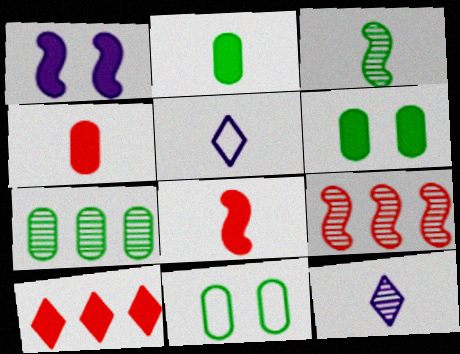[[1, 2, 10], 
[2, 7, 11], 
[3, 4, 5], 
[5, 6, 9]]